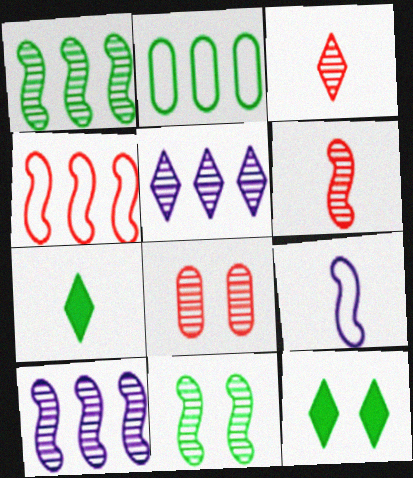[[2, 7, 11], 
[6, 10, 11]]